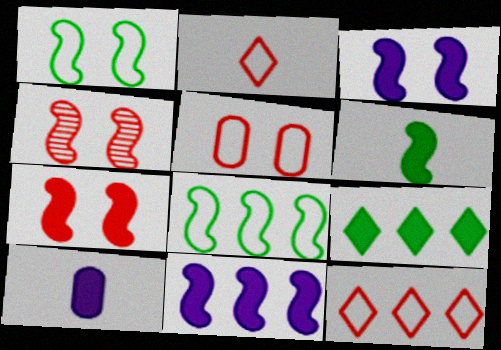[[1, 3, 4], 
[6, 7, 11], 
[7, 9, 10]]